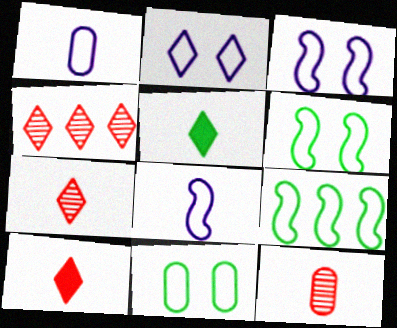[[2, 4, 5], 
[5, 8, 12]]